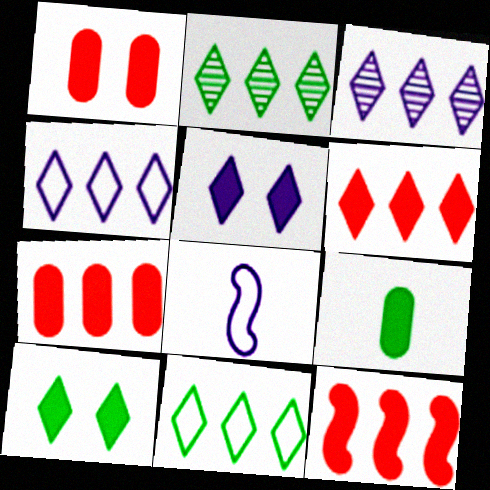[[1, 2, 8], 
[2, 4, 6], 
[3, 6, 11], 
[5, 9, 12], 
[6, 7, 12]]